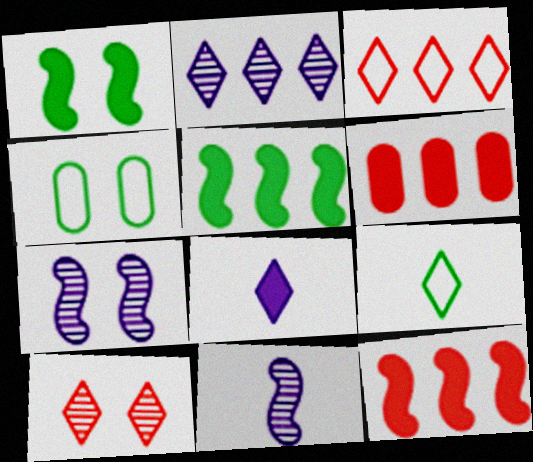[[1, 6, 8], 
[6, 7, 9]]